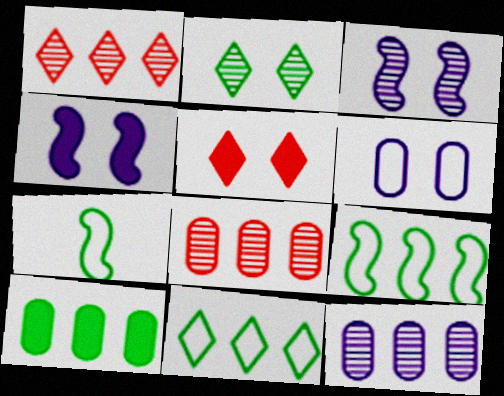[[2, 7, 10], 
[5, 7, 12]]